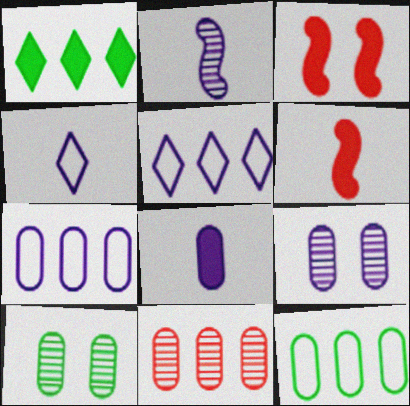[[1, 3, 8], 
[2, 4, 8], 
[5, 6, 10], 
[7, 8, 9]]